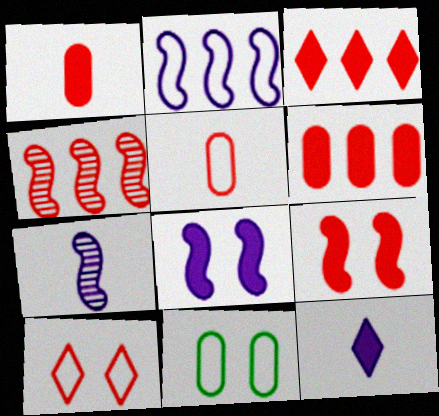[[1, 3, 9], 
[1, 4, 10], 
[2, 7, 8], 
[3, 7, 11], 
[4, 11, 12]]